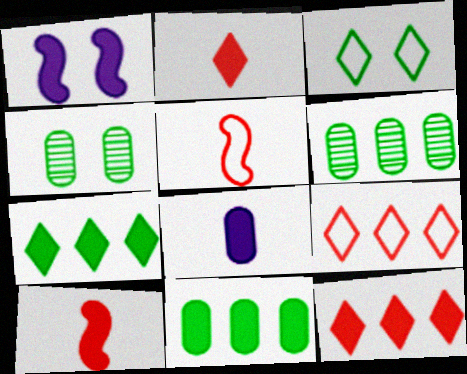[[1, 2, 11]]